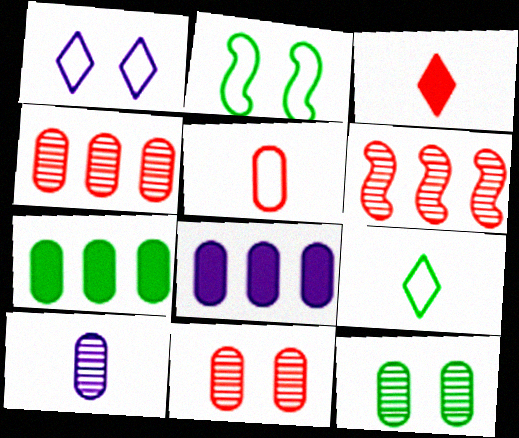[[4, 10, 12], 
[5, 8, 12]]